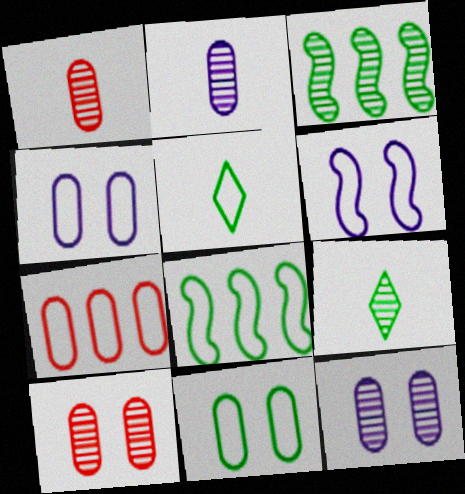[[5, 6, 7], 
[5, 8, 11]]